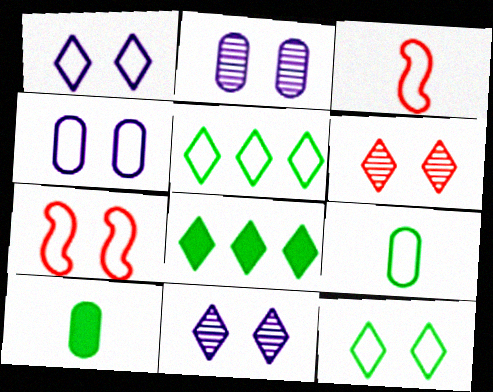[[2, 3, 8], 
[3, 4, 5], 
[4, 7, 12]]